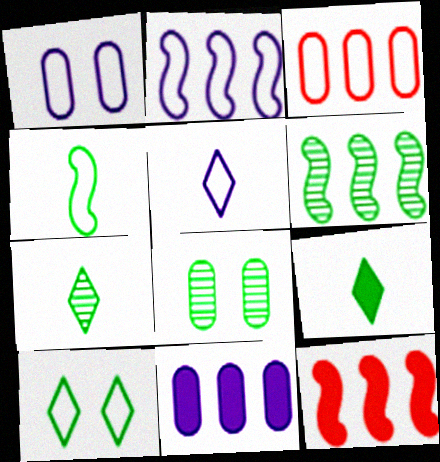[[1, 2, 5], 
[1, 7, 12], 
[2, 6, 12], 
[5, 8, 12], 
[6, 7, 8]]